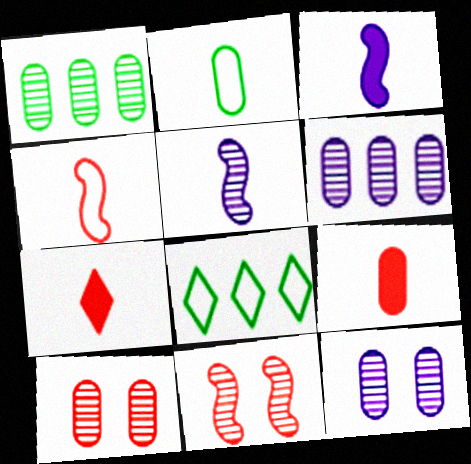[[2, 5, 7], 
[3, 8, 10]]